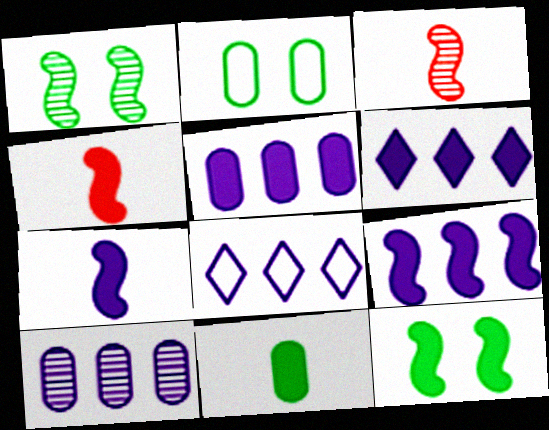[[2, 3, 6], 
[4, 9, 12], 
[5, 6, 9], 
[8, 9, 10]]